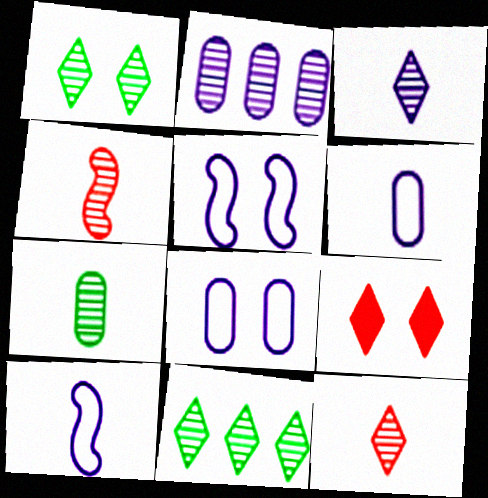[[1, 2, 4], 
[3, 4, 7]]